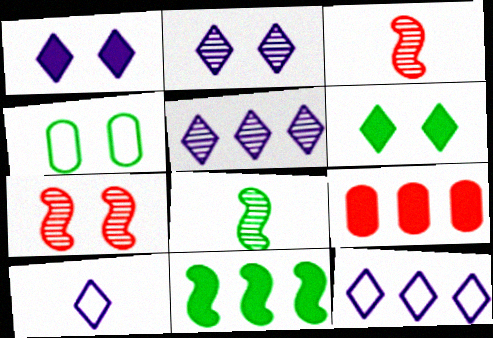[[1, 4, 7], 
[1, 5, 10]]